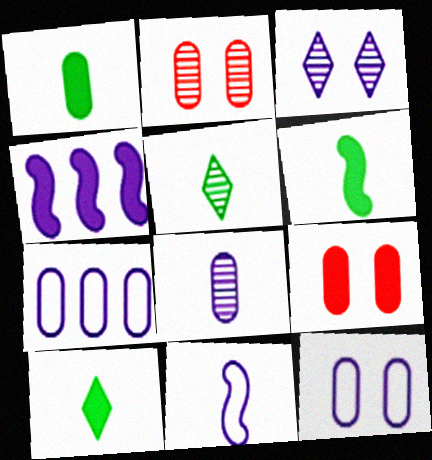[[1, 2, 7], 
[1, 6, 10], 
[4, 9, 10]]